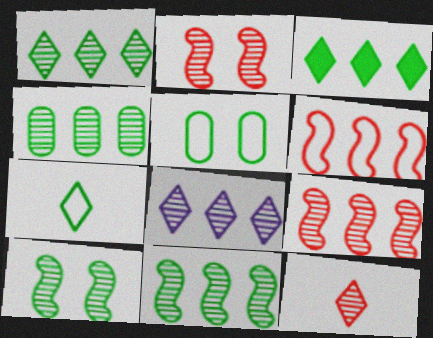[[1, 4, 11], 
[4, 8, 9]]